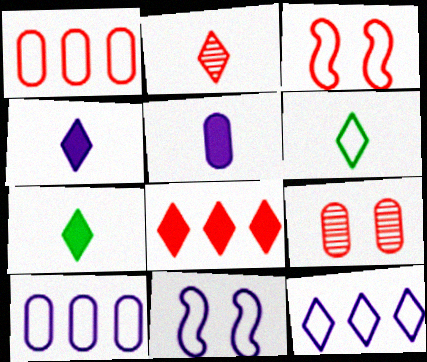[[1, 6, 11], 
[2, 4, 6], 
[3, 6, 10]]